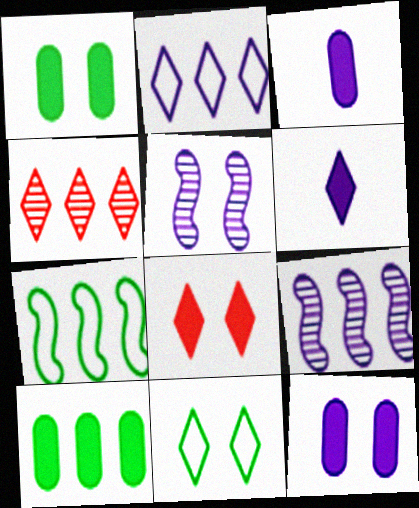[[2, 3, 5], 
[4, 6, 11]]